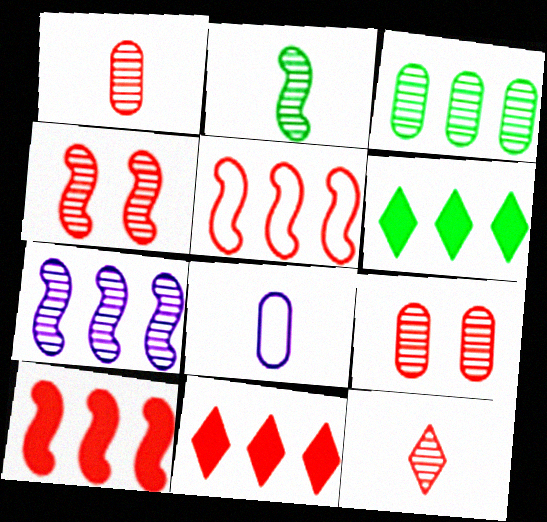[[2, 4, 7], 
[4, 6, 8]]